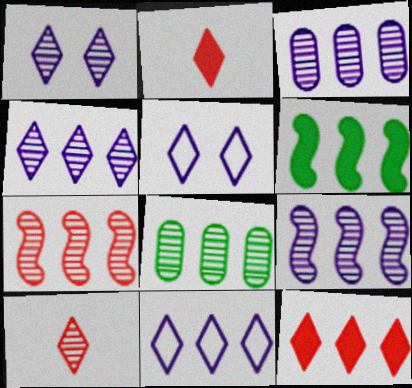[[3, 4, 9], 
[4, 7, 8]]